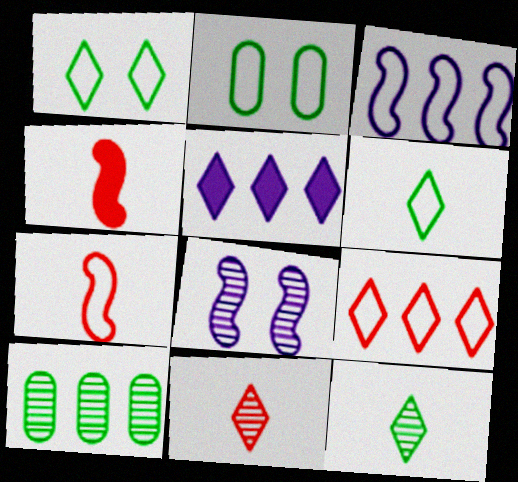[[1, 5, 11], 
[8, 10, 11]]